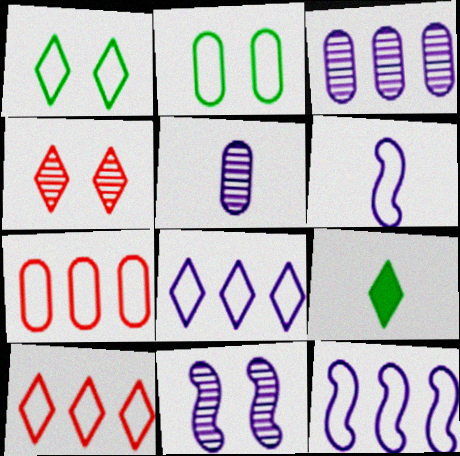[[1, 6, 7], 
[2, 6, 10], 
[4, 8, 9], 
[7, 9, 11]]